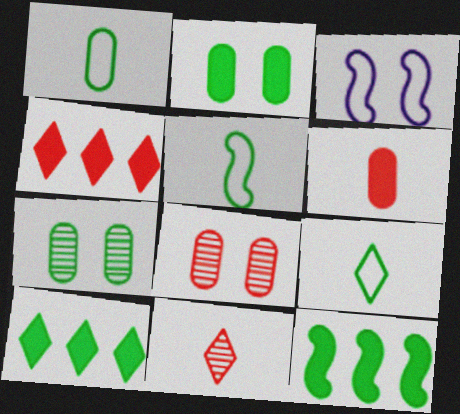[[1, 5, 9], 
[5, 7, 10], 
[7, 9, 12]]